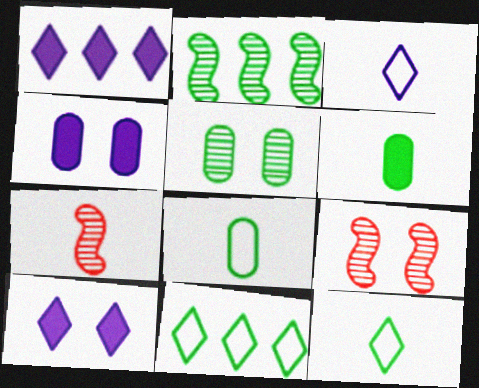[[1, 8, 9], 
[3, 6, 7], 
[4, 7, 11]]